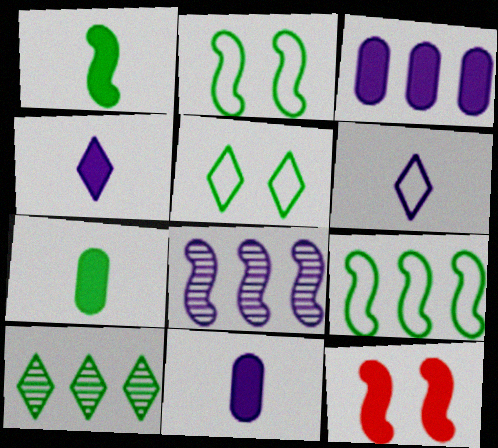[[2, 7, 10]]